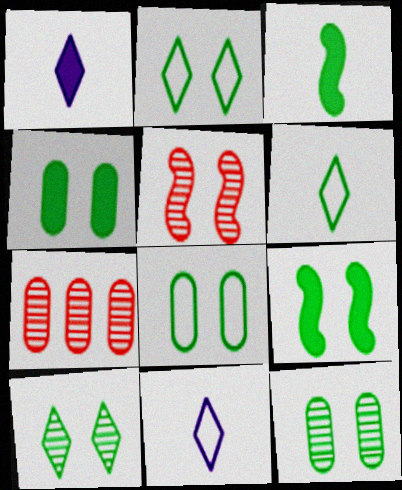[[2, 9, 12], 
[4, 8, 12], 
[7, 9, 11], 
[8, 9, 10]]